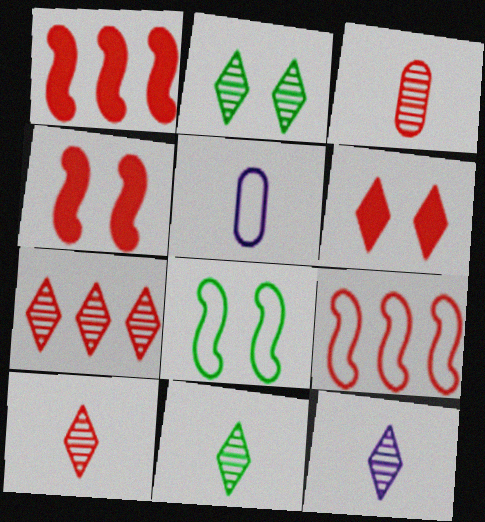[[1, 2, 5], 
[2, 7, 12], 
[3, 6, 9], 
[10, 11, 12]]